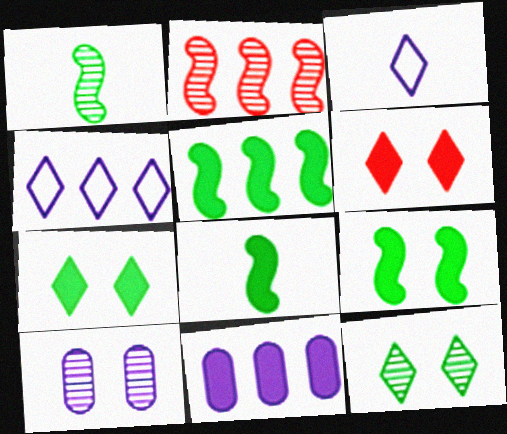[[5, 8, 9], 
[6, 8, 11]]